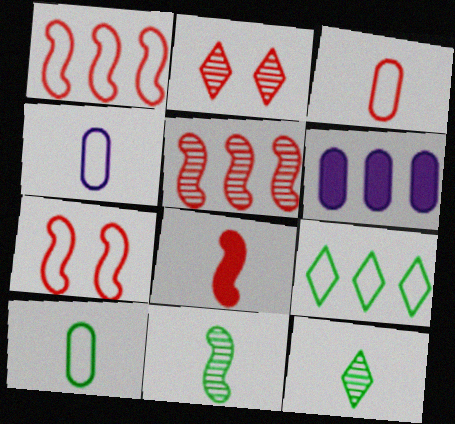[[3, 4, 10], 
[4, 7, 9], 
[4, 8, 12], 
[5, 6, 9], 
[5, 7, 8], 
[6, 7, 12]]